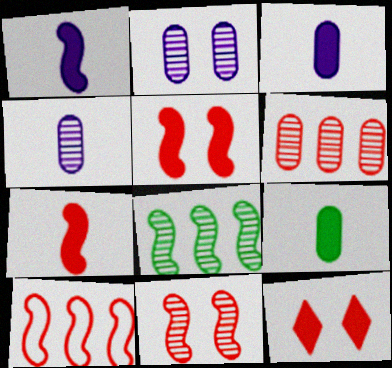[[7, 10, 11]]